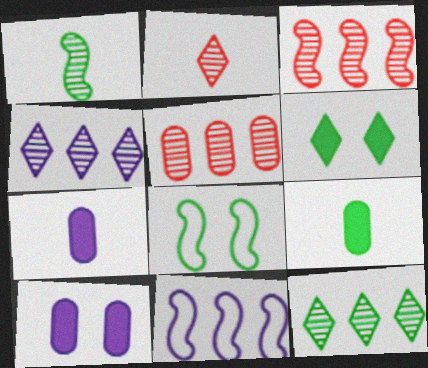[[8, 9, 12]]